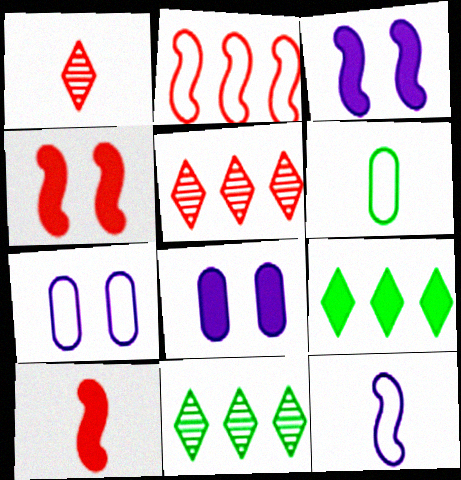[[3, 5, 6], 
[7, 10, 11], 
[8, 9, 10]]